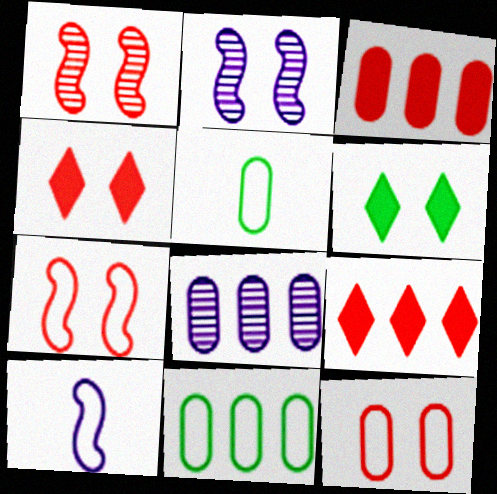[[1, 4, 12], 
[2, 5, 9], 
[2, 6, 12], 
[3, 8, 11]]